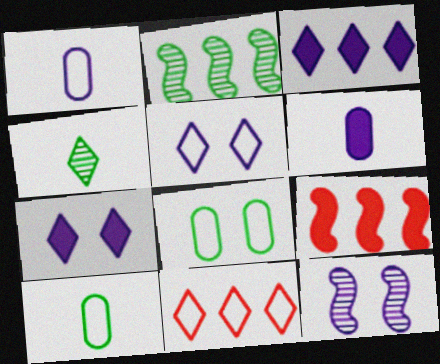[[1, 3, 12], 
[4, 7, 11]]